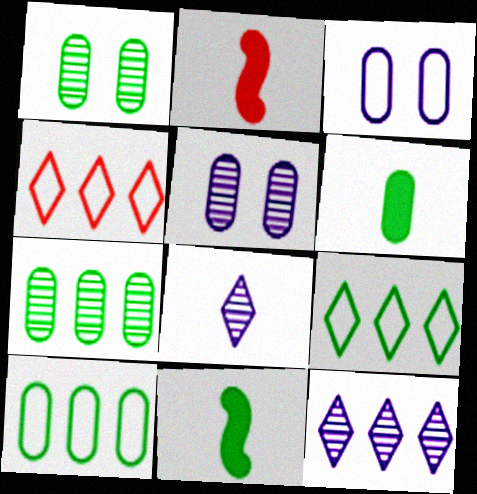[[1, 6, 10], 
[1, 9, 11], 
[2, 5, 9], 
[4, 5, 11]]